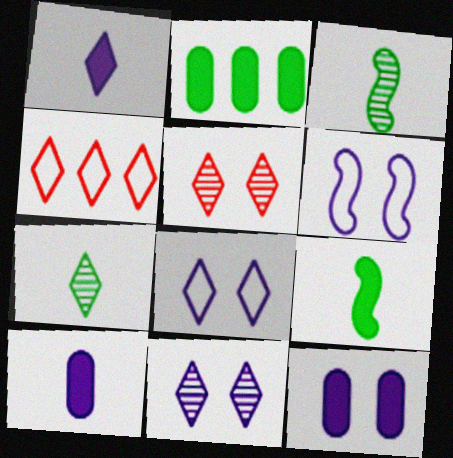[[3, 4, 12], 
[6, 11, 12]]